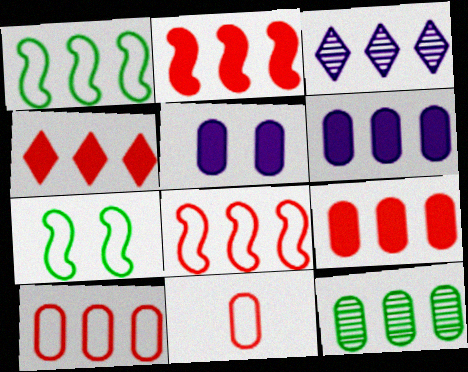[[1, 3, 9], 
[2, 4, 9], 
[5, 11, 12], 
[6, 10, 12]]